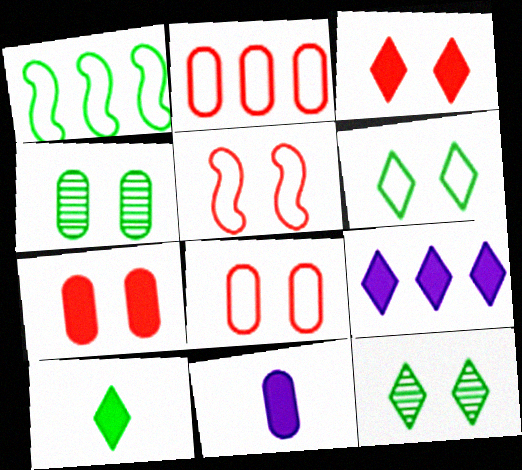[[1, 4, 10], 
[2, 4, 11], 
[3, 9, 10]]